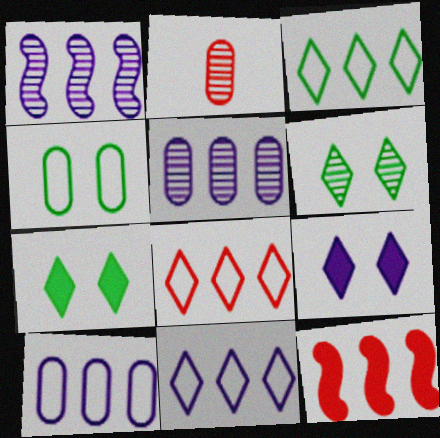[[1, 2, 6], 
[3, 5, 12], 
[3, 8, 11]]